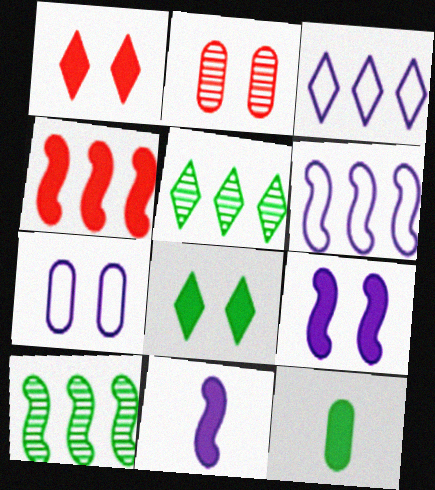[[4, 6, 10]]